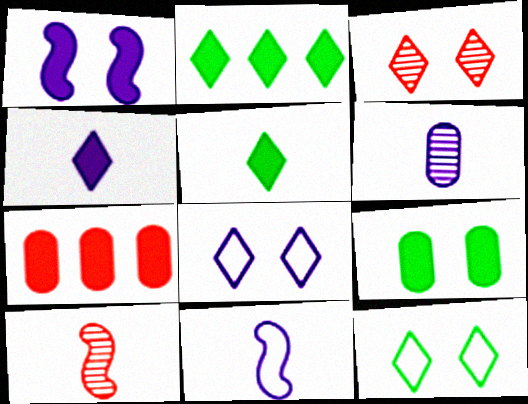[[1, 5, 7], 
[4, 6, 11]]